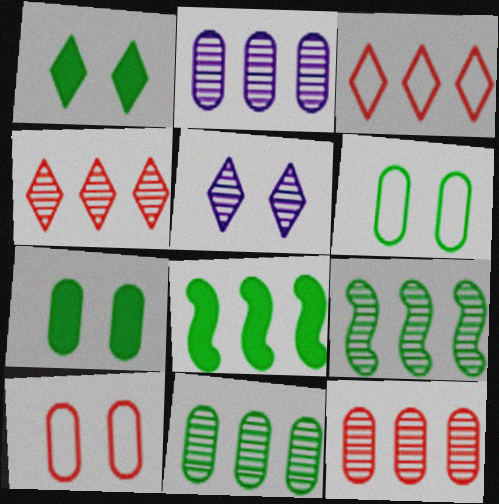[[2, 3, 8], 
[2, 4, 9], 
[2, 11, 12]]